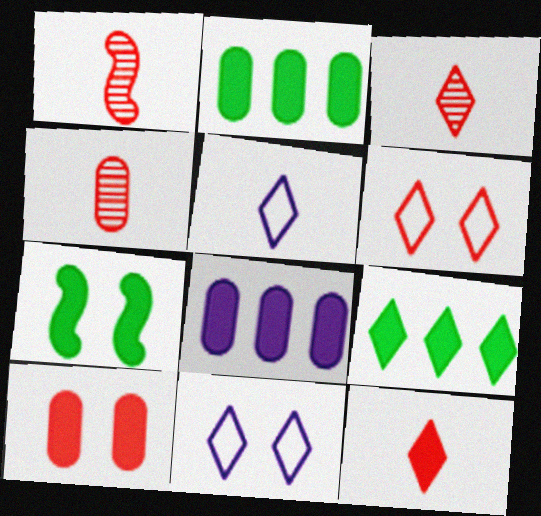[[1, 2, 11], 
[1, 3, 4], 
[3, 9, 11], 
[7, 8, 12]]